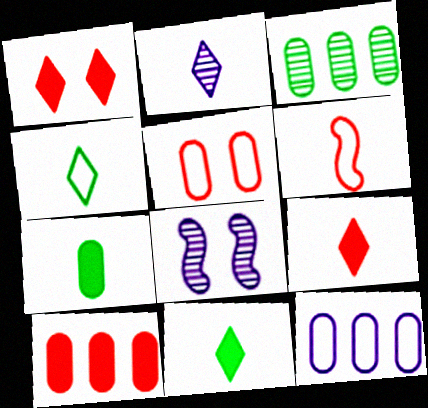[[2, 4, 9], 
[2, 6, 7], 
[3, 10, 12], 
[4, 8, 10]]